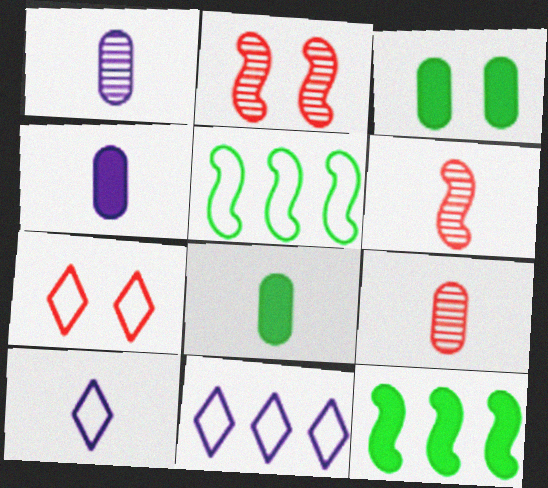[[1, 7, 12], 
[2, 8, 11], 
[3, 6, 11], 
[6, 8, 10]]